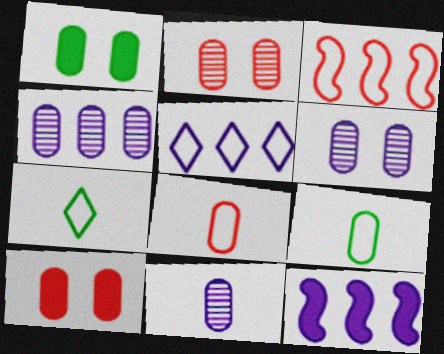[[1, 4, 8], 
[2, 7, 12], 
[4, 5, 12], 
[4, 6, 11], 
[4, 9, 10]]